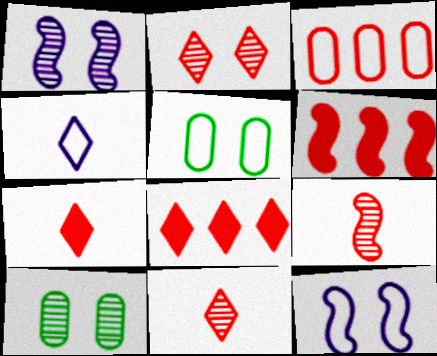[[1, 2, 10], 
[4, 6, 10]]